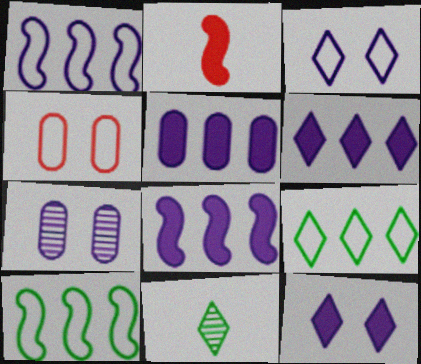[[2, 7, 9], 
[4, 8, 11], 
[5, 6, 8]]